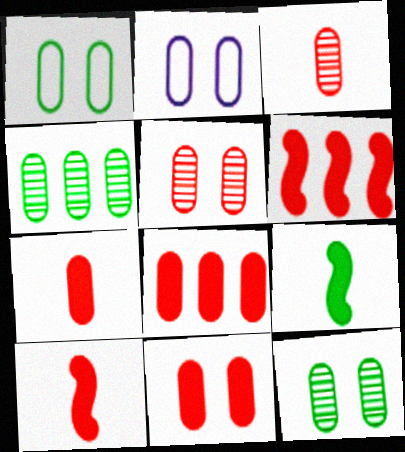[[2, 4, 7], 
[2, 11, 12], 
[7, 8, 11]]